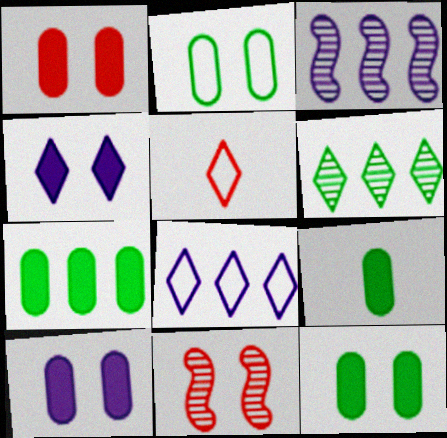[[1, 10, 12], 
[2, 4, 11], 
[3, 5, 12], 
[4, 5, 6], 
[7, 9, 12], 
[8, 9, 11]]